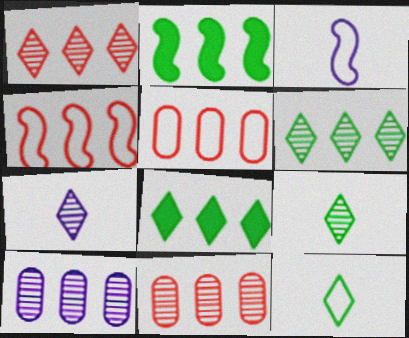[[4, 8, 10]]